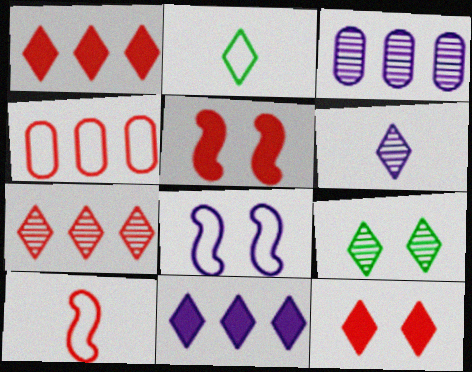[[2, 3, 5], 
[2, 4, 8], 
[6, 7, 9]]